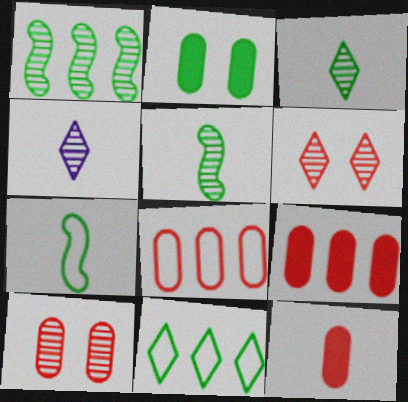[[1, 4, 10], 
[2, 5, 11], 
[4, 7, 12], 
[8, 10, 12]]